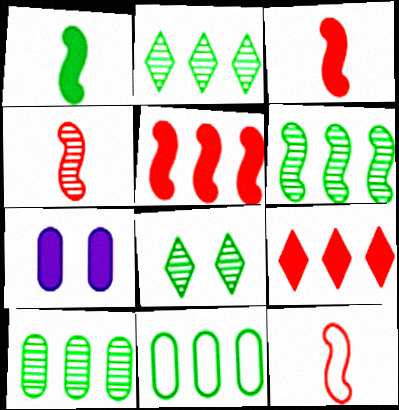[[1, 7, 9], 
[1, 8, 11], 
[2, 6, 10], 
[2, 7, 12], 
[3, 4, 12]]